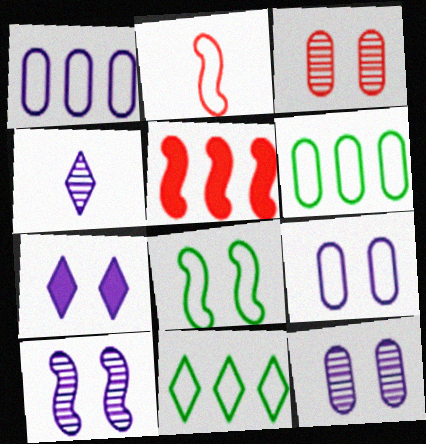[[2, 9, 11], 
[3, 7, 8], 
[7, 9, 10]]